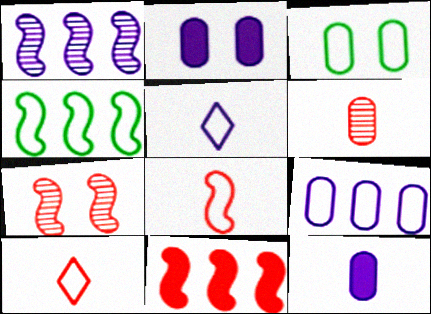[[1, 2, 5], 
[1, 4, 11], 
[7, 8, 11]]